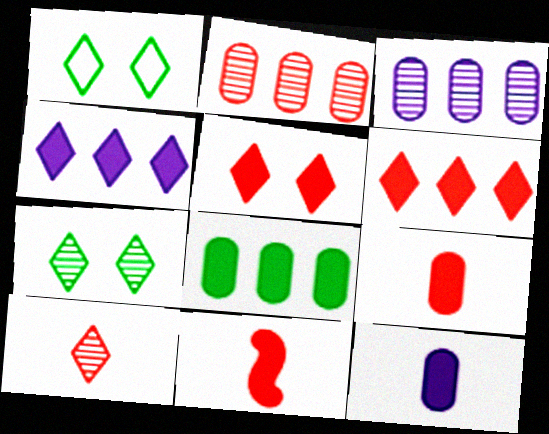[[1, 3, 11], 
[1, 4, 10]]